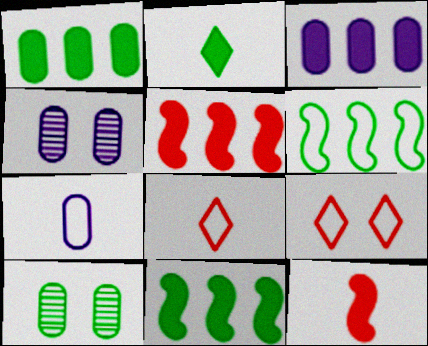[[2, 6, 10], 
[3, 4, 7], 
[4, 8, 11], 
[6, 7, 9]]